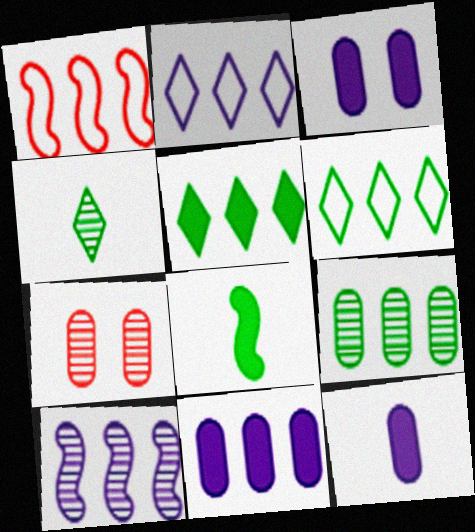[[1, 3, 4], 
[2, 7, 8], 
[2, 10, 11], 
[3, 11, 12], 
[4, 7, 10]]